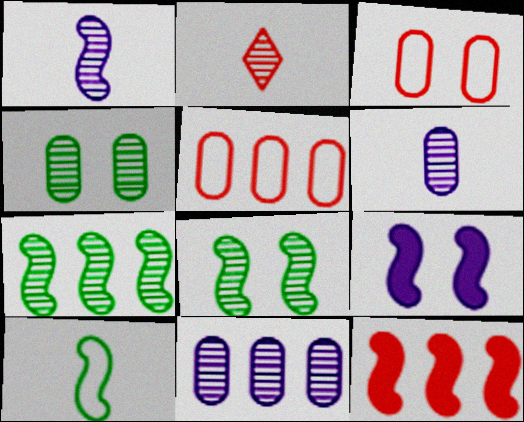[[2, 3, 12], 
[2, 8, 11]]